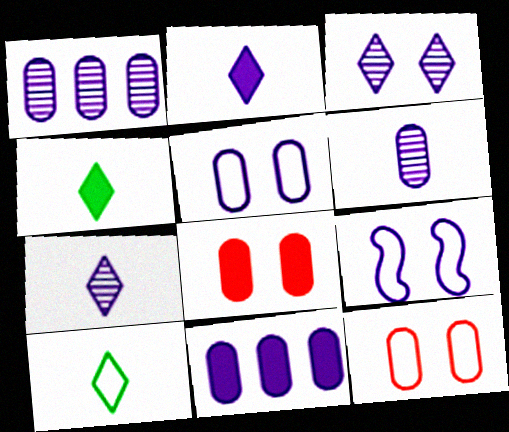[[1, 2, 9], 
[5, 6, 11], 
[7, 9, 11]]